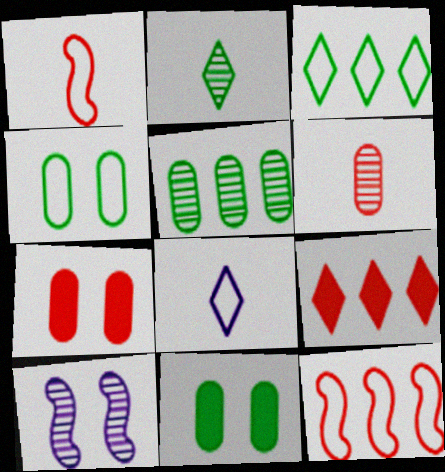[[4, 8, 12]]